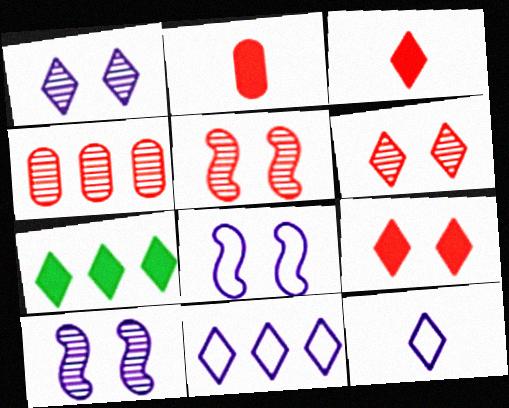[[6, 7, 12]]